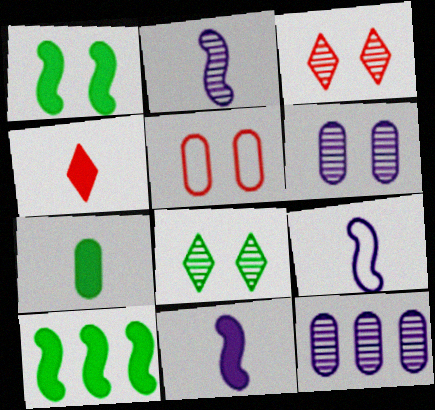[[2, 9, 11], 
[4, 7, 11], 
[5, 7, 12]]